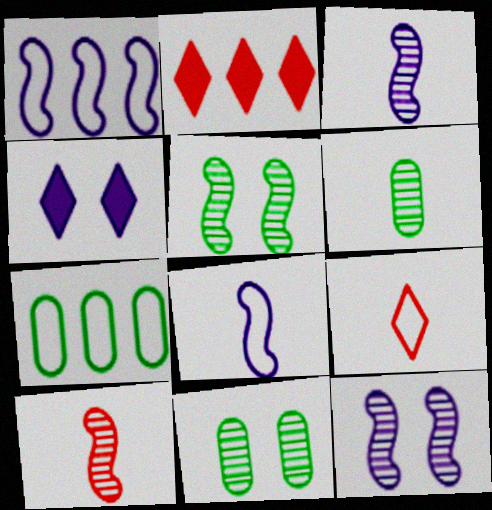[[2, 8, 11], 
[4, 7, 10]]